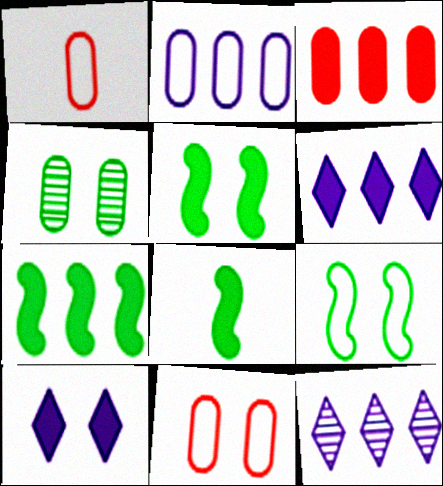[[1, 5, 12], 
[3, 6, 7], 
[3, 8, 10], 
[5, 7, 8], 
[8, 11, 12]]